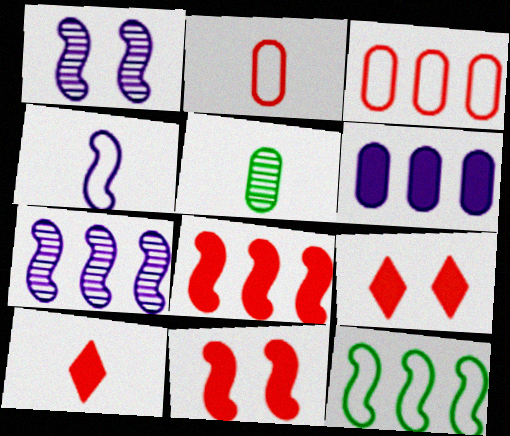[[4, 5, 10], 
[7, 8, 12]]